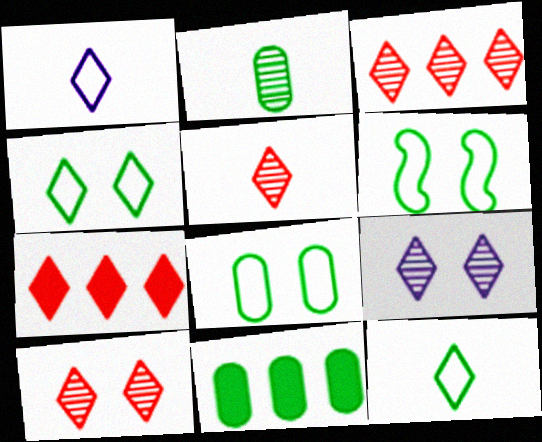[[2, 8, 11], 
[3, 5, 10], 
[4, 6, 8], 
[7, 9, 12]]